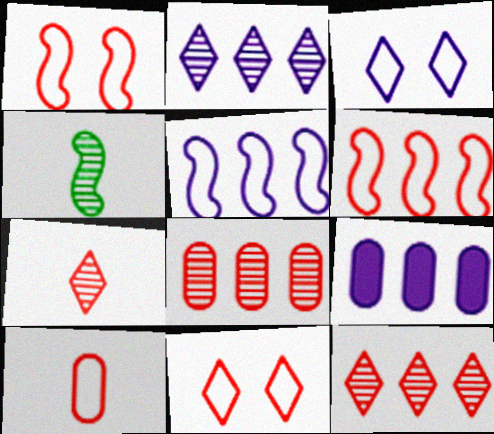[[2, 5, 9], 
[4, 9, 11], 
[6, 10, 11]]